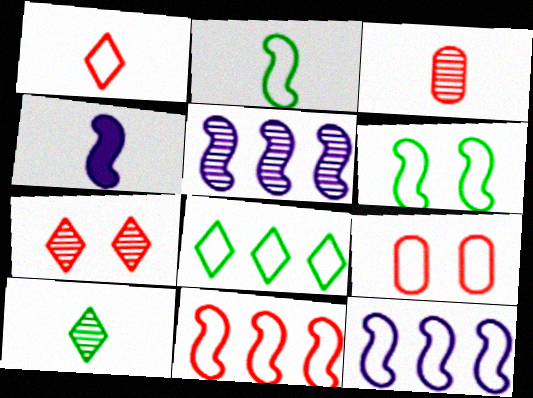[[1, 9, 11]]